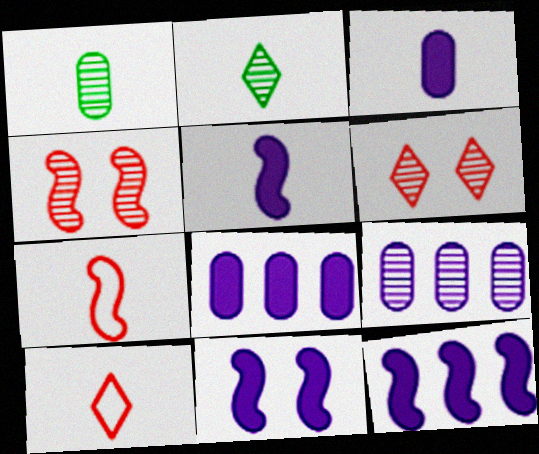[[1, 5, 10], 
[2, 3, 7], 
[2, 4, 9], 
[5, 11, 12]]